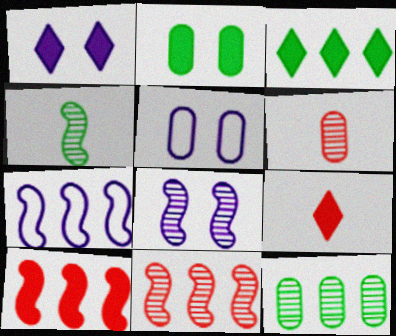[[1, 3, 9], 
[1, 5, 8], 
[4, 8, 11]]